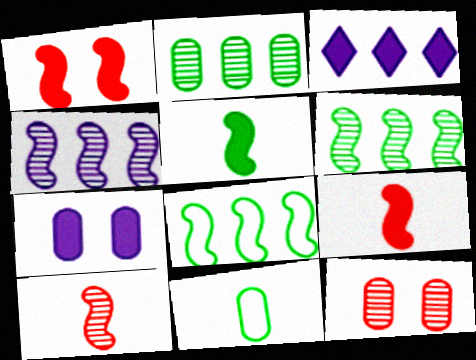[]